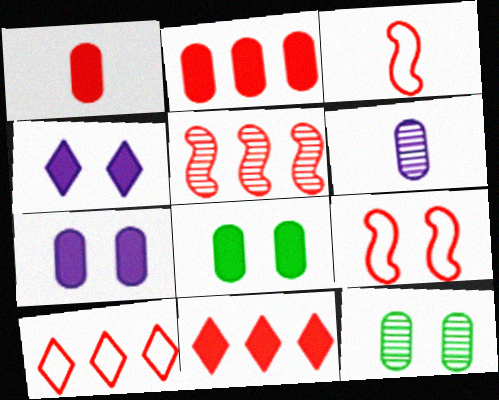[[2, 5, 10], 
[4, 9, 12]]